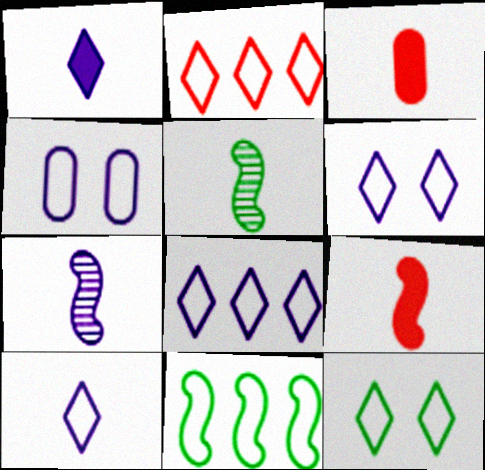[[2, 10, 12], 
[3, 5, 10], 
[6, 8, 10]]